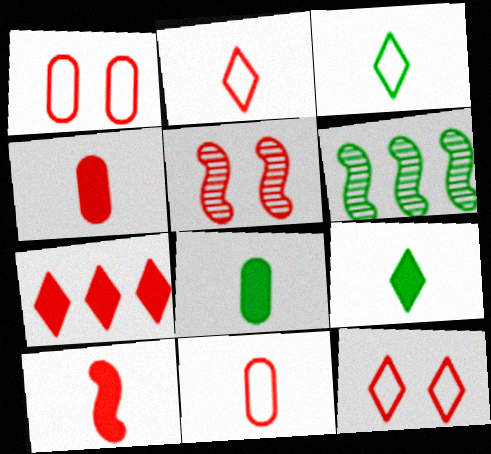[[5, 7, 11]]